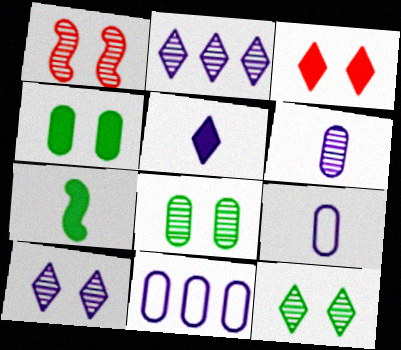[[1, 8, 10]]